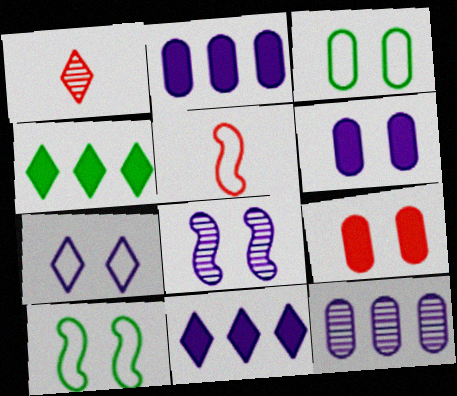[[1, 2, 10], 
[1, 4, 7], 
[6, 7, 8]]